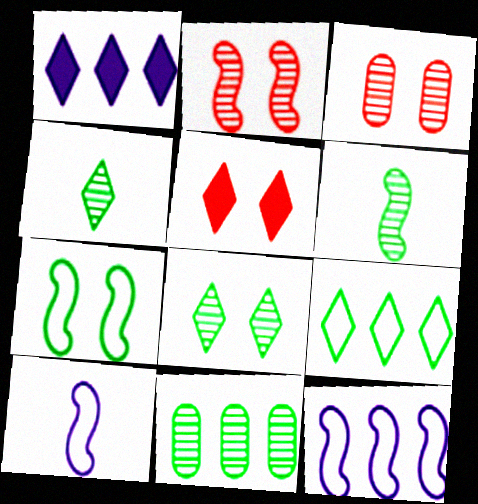[[5, 10, 11], 
[6, 8, 11]]